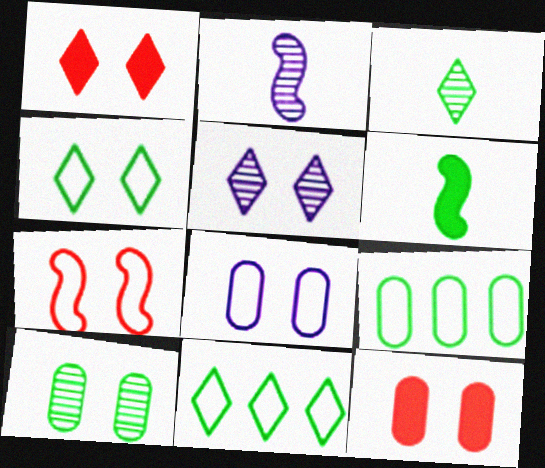[[1, 2, 9], 
[1, 4, 5], 
[2, 11, 12], 
[4, 7, 8], 
[6, 10, 11], 
[8, 10, 12]]